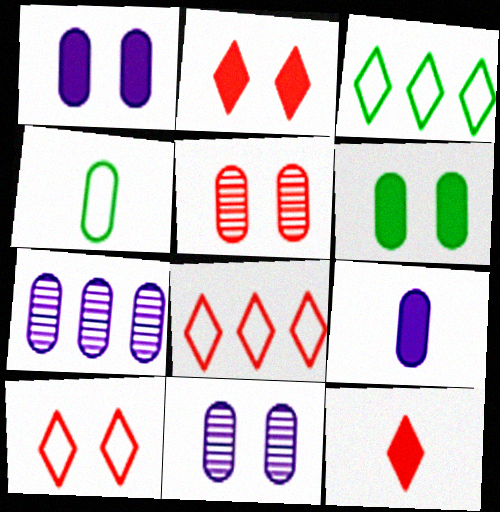[]